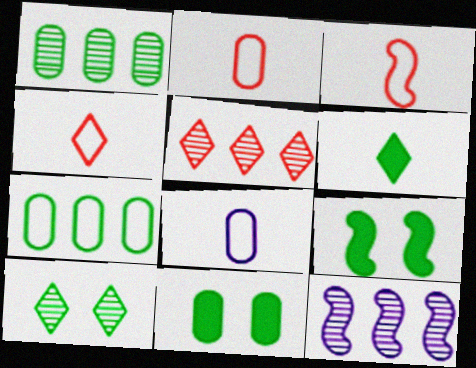[[1, 5, 12], 
[2, 3, 4], 
[3, 9, 12], 
[4, 11, 12], 
[5, 8, 9]]